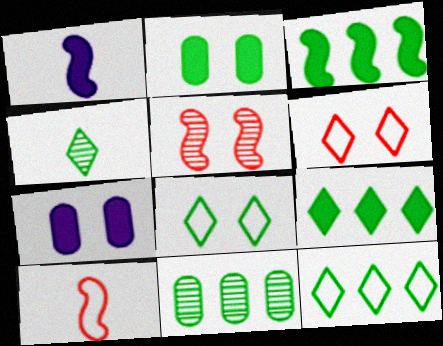[[1, 6, 11], 
[3, 11, 12], 
[4, 8, 9], 
[5, 7, 8]]